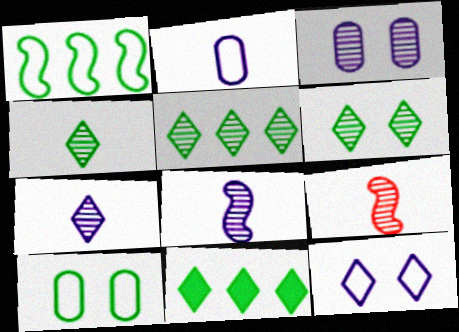[[3, 5, 9], 
[4, 5, 6]]